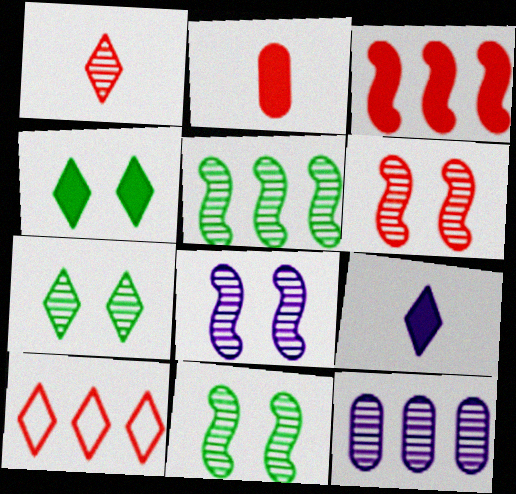[[1, 11, 12], 
[2, 6, 10], 
[6, 8, 11], 
[7, 9, 10]]